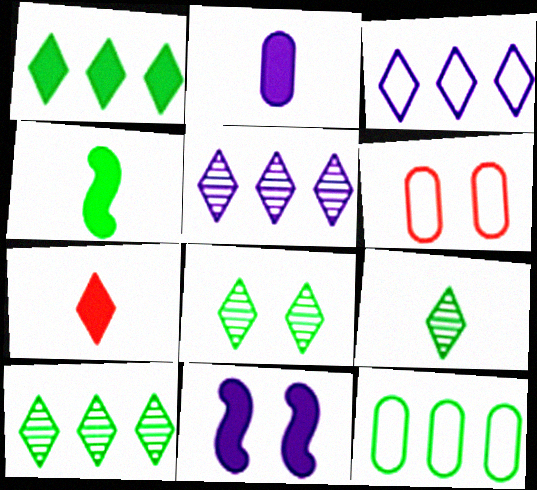[[2, 4, 7], 
[3, 7, 8], 
[4, 5, 6], 
[4, 8, 12], 
[6, 8, 11], 
[8, 9, 10]]